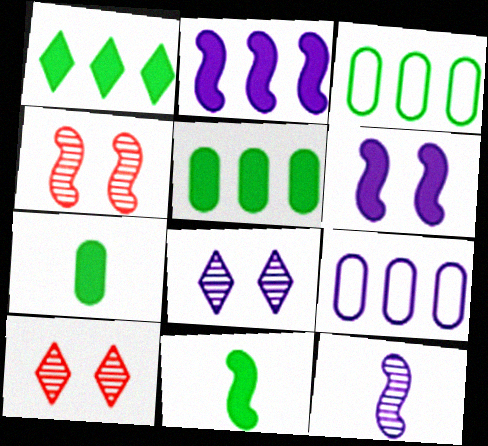[[9, 10, 11]]